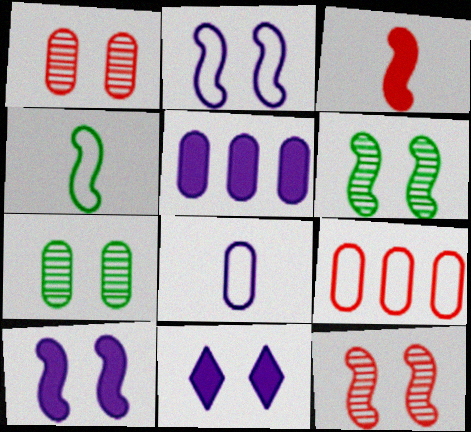[]